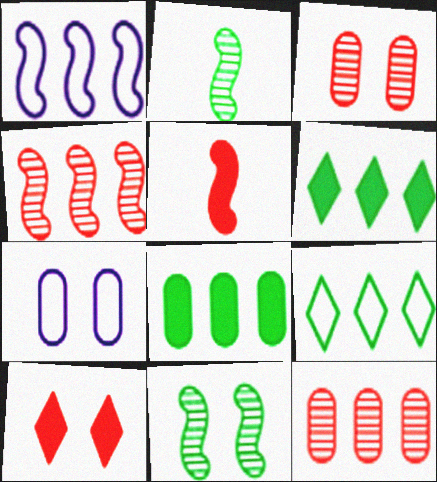[[1, 5, 11], 
[1, 6, 12], 
[7, 10, 11]]